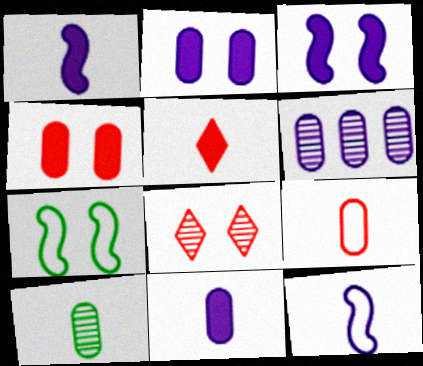[[2, 7, 8], 
[5, 6, 7], 
[5, 10, 12], 
[9, 10, 11]]